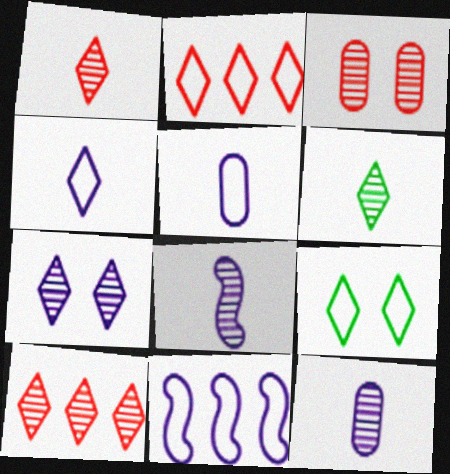[[2, 4, 9], 
[6, 7, 10]]